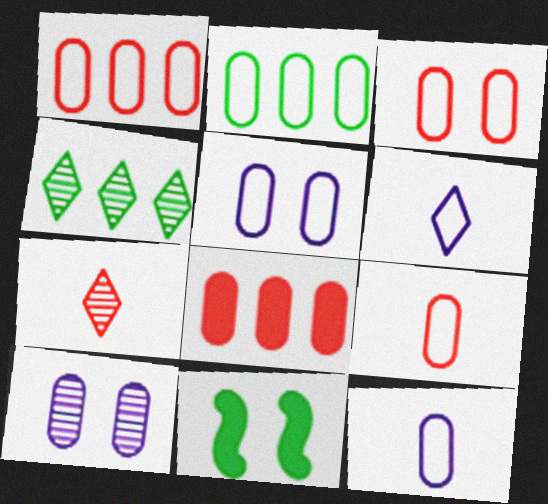[[1, 3, 9], 
[2, 3, 12], 
[2, 5, 9]]